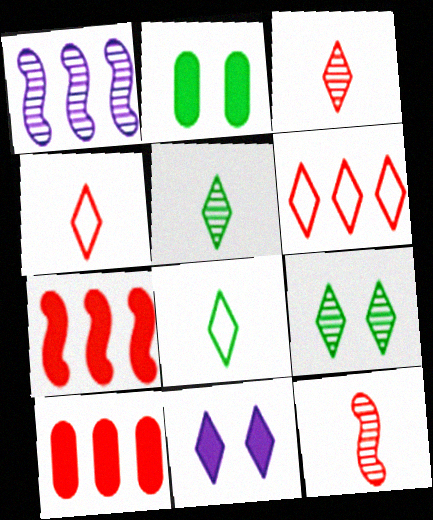[[1, 2, 4], 
[5, 6, 11]]